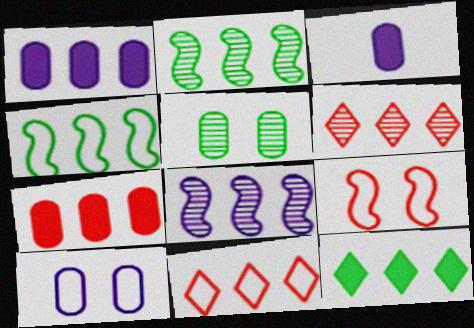[[1, 2, 11], 
[1, 4, 6]]